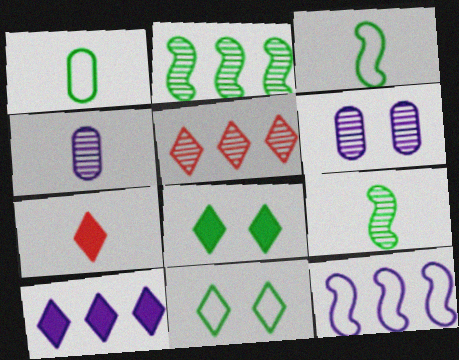[[1, 2, 8], 
[3, 4, 7], 
[5, 6, 9], 
[7, 8, 10]]